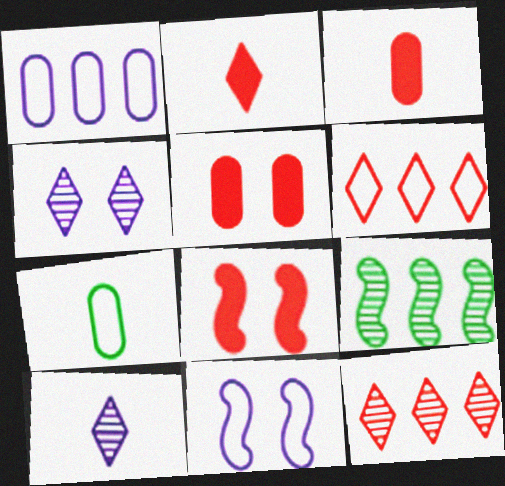[[6, 7, 11]]